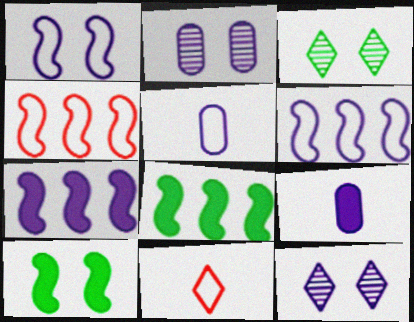[[2, 8, 11], 
[3, 4, 9], 
[5, 7, 12], 
[6, 9, 12]]